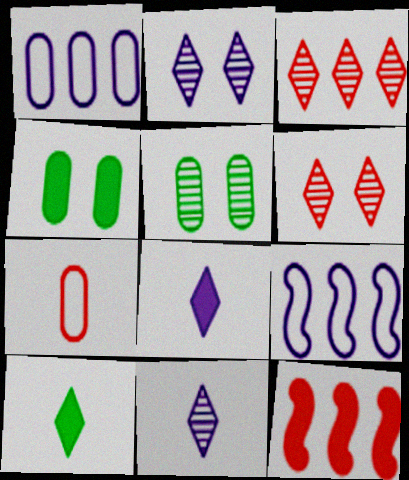[[4, 8, 12], 
[6, 7, 12]]